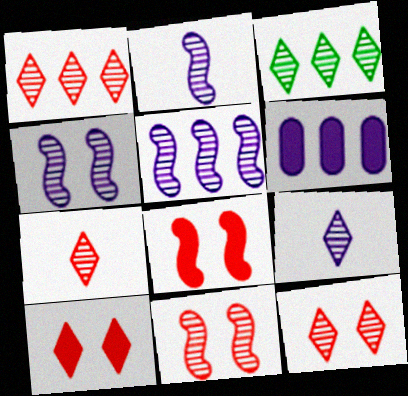[[1, 7, 12], 
[2, 4, 5], 
[3, 9, 12]]